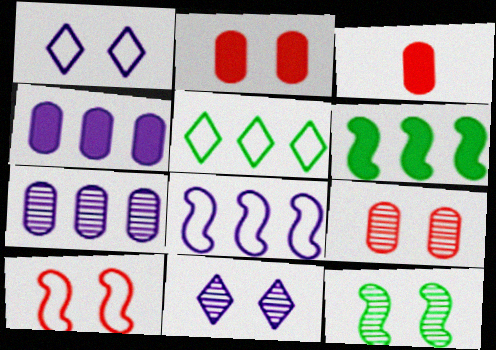[[1, 2, 12], 
[9, 11, 12]]